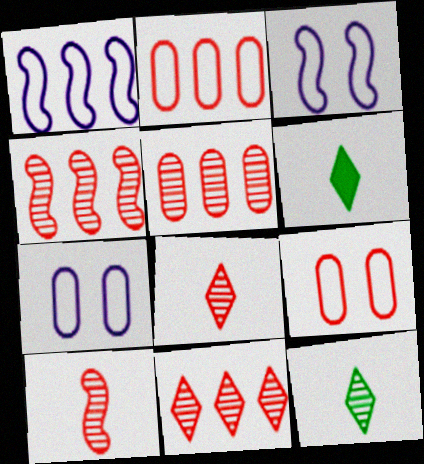[[3, 5, 6], 
[4, 5, 11], 
[4, 6, 7]]